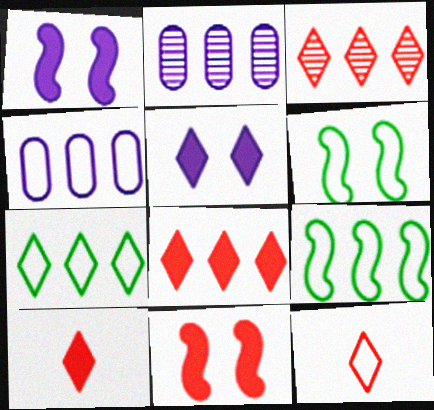[[2, 6, 10], 
[2, 8, 9], 
[4, 6, 12]]